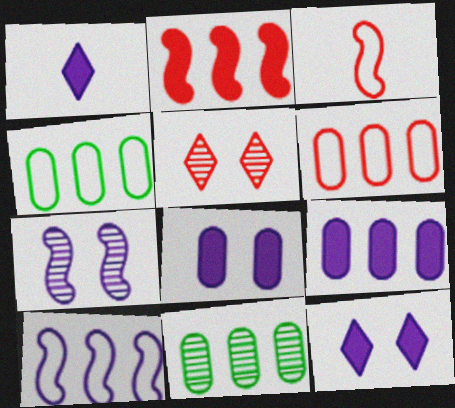[[3, 11, 12], 
[6, 9, 11]]